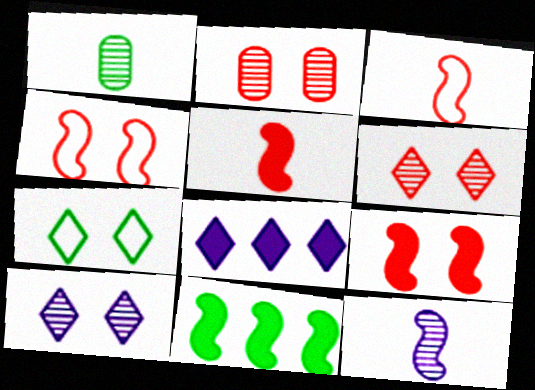[[1, 4, 8], 
[1, 7, 11], 
[4, 11, 12]]